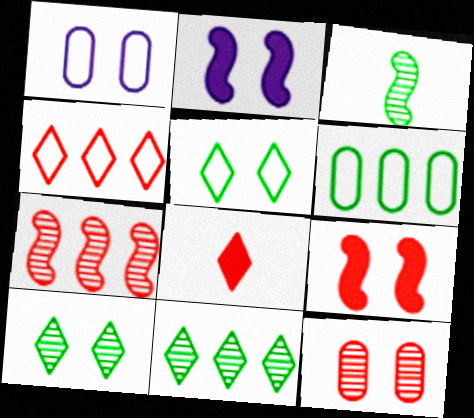[[1, 9, 10], 
[2, 5, 12]]